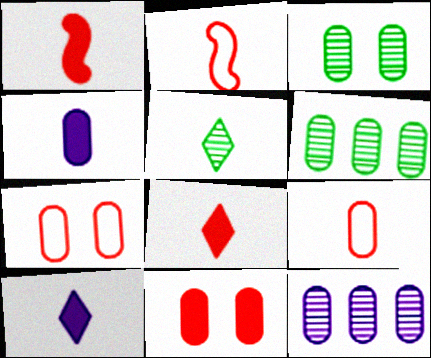[[2, 4, 5], 
[4, 6, 7]]